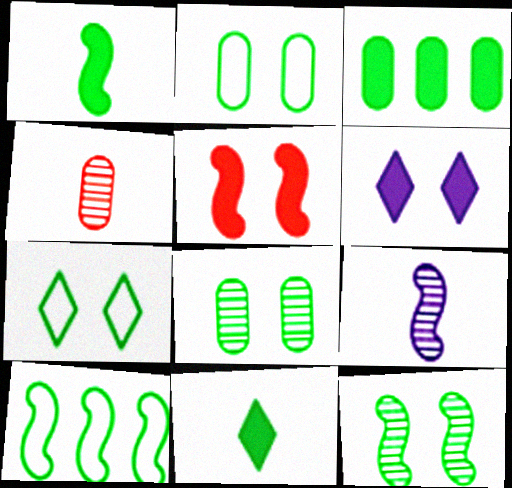[[1, 10, 12], 
[4, 6, 10], 
[5, 9, 10], 
[8, 10, 11]]